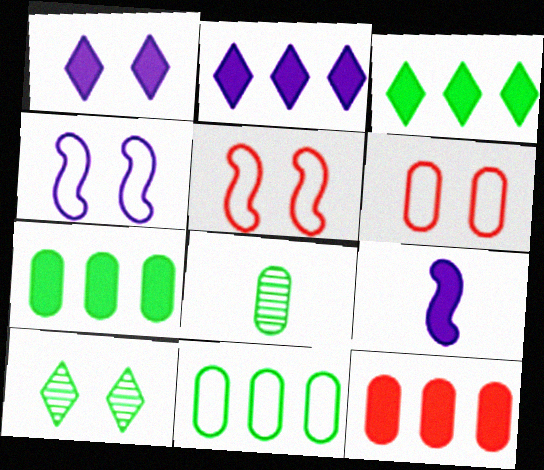[[2, 5, 8]]